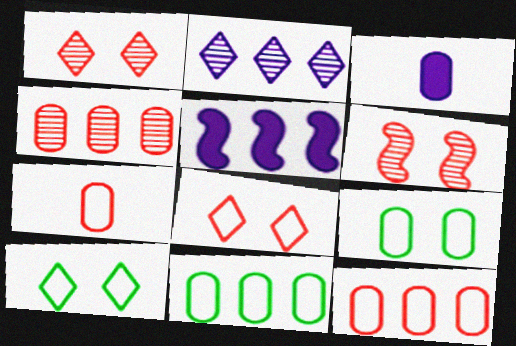[[3, 4, 9]]